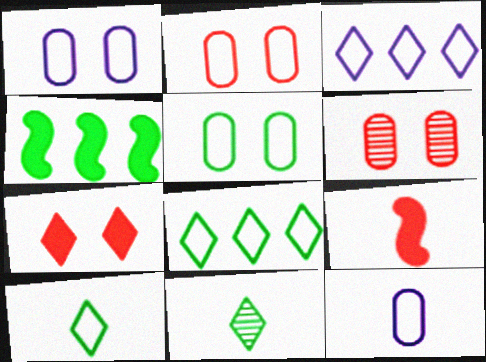[[1, 2, 5], 
[3, 7, 11], 
[4, 5, 11], 
[9, 11, 12]]